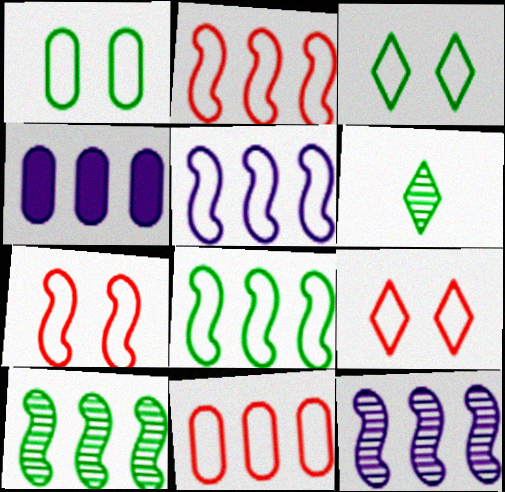[[2, 5, 8], 
[4, 6, 7]]